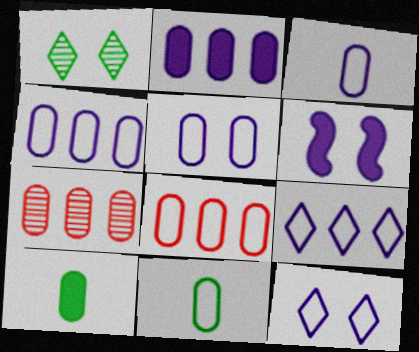[[3, 4, 5], 
[5, 7, 10], 
[5, 8, 11]]